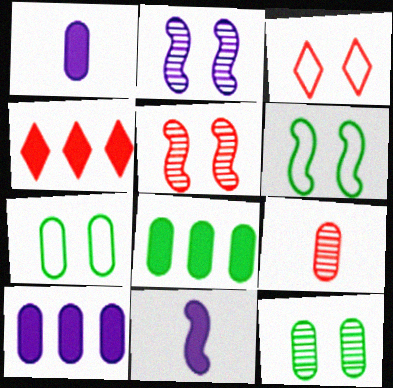[[7, 9, 10]]